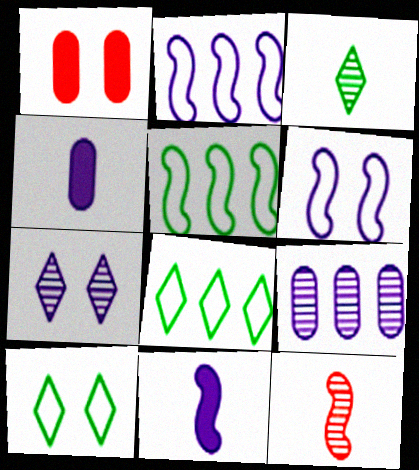[[1, 2, 3], 
[2, 4, 7]]